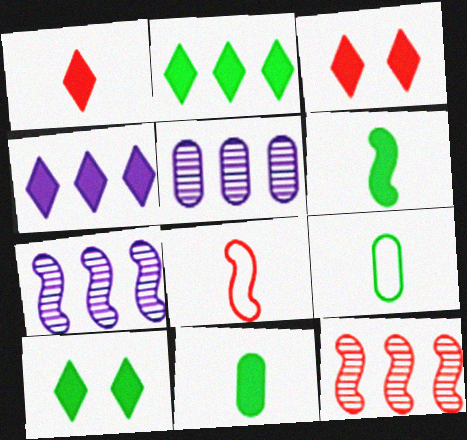[[1, 4, 10], 
[3, 7, 9], 
[5, 8, 10]]